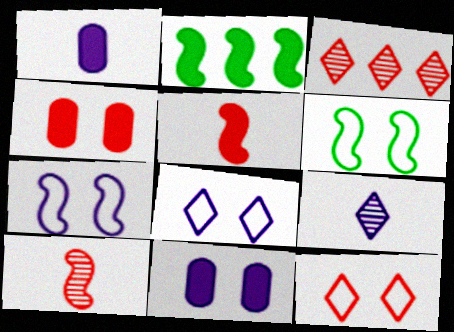[[1, 3, 6], 
[2, 7, 10]]